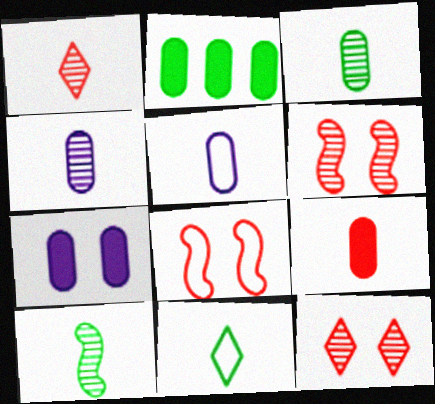[[1, 4, 10], 
[2, 7, 9], 
[3, 5, 9]]